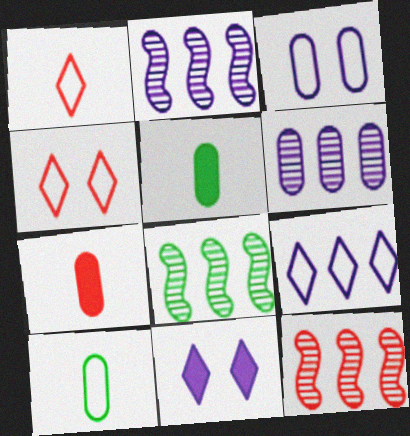[[2, 4, 5], 
[2, 8, 12], 
[4, 7, 12], 
[10, 11, 12]]